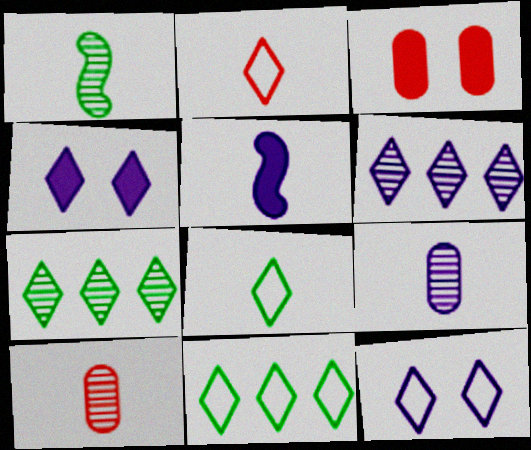[[2, 4, 7], 
[2, 11, 12], 
[5, 8, 10]]